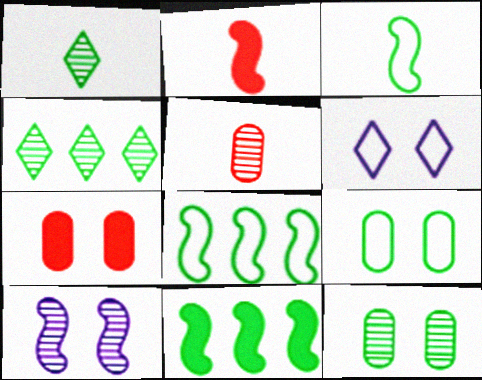[[1, 9, 11], 
[2, 8, 10], 
[4, 5, 10], 
[5, 6, 11]]